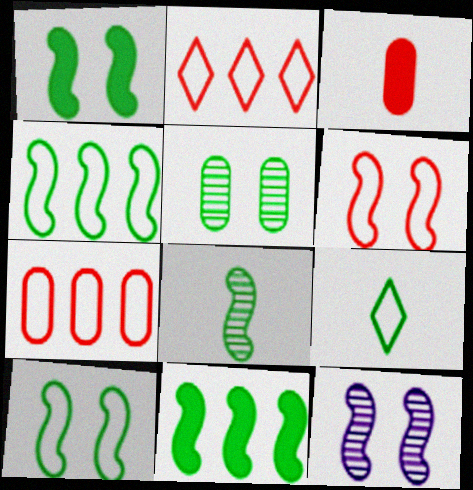[[1, 4, 8], 
[1, 6, 12], 
[5, 9, 11], 
[8, 10, 11]]